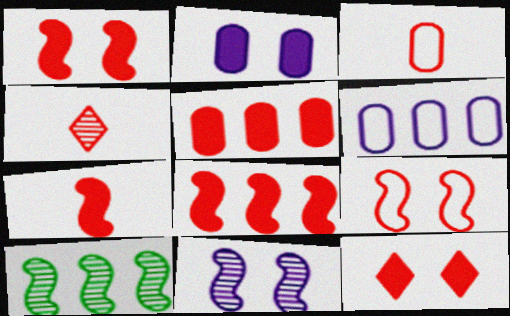[[1, 7, 8], 
[3, 4, 7], 
[4, 5, 9], 
[5, 7, 12]]